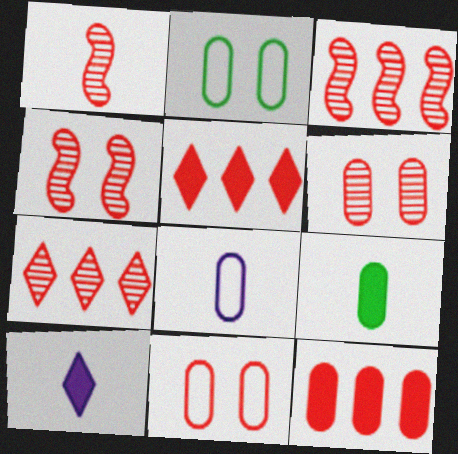[[1, 3, 4], 
[1, 5, 11], 
[1, 6, 7], 
[2, 3, 10]]